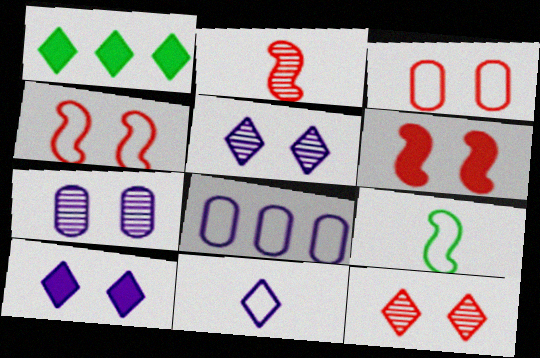[[1, 11, 12], 
[3, 6, 12]]